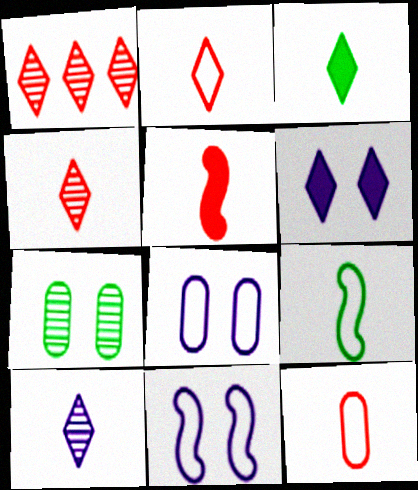[[2, 3, 10], 
[4, 5, 12]]